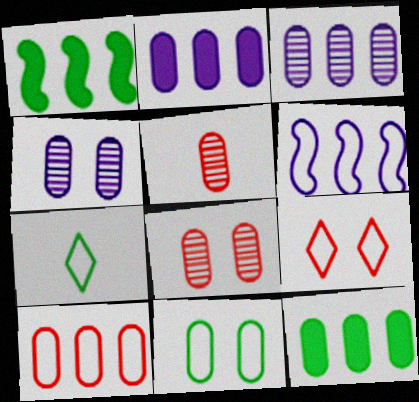[[2, 5, 11], 
[3, 10, 12]]